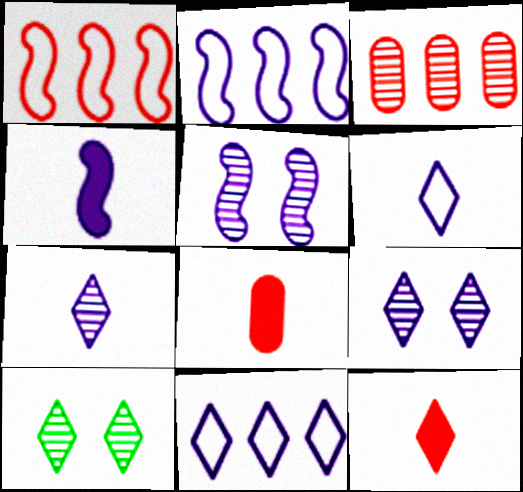[[2, 4, 5], 
[2, 8, 10], 
[10, 11, 12]]